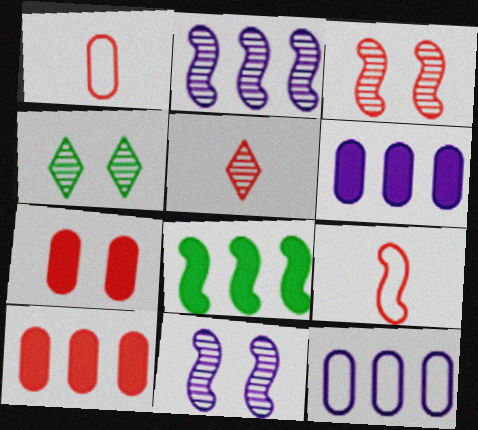[[4, 6, 9], 
[8, 9, 11]]